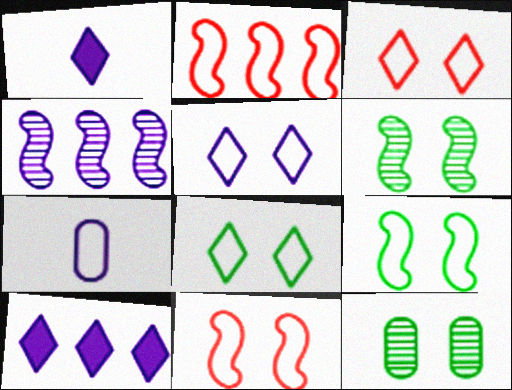[[1, 2, 12], 
[2, 7, 8], 
[3, 5, 8]]